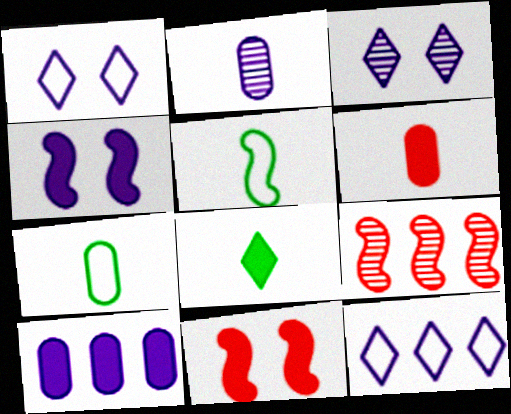[[2, 4, 12], 
[2, 6, 7], 
[4, 5, 9], 
[8, 10, 11]]